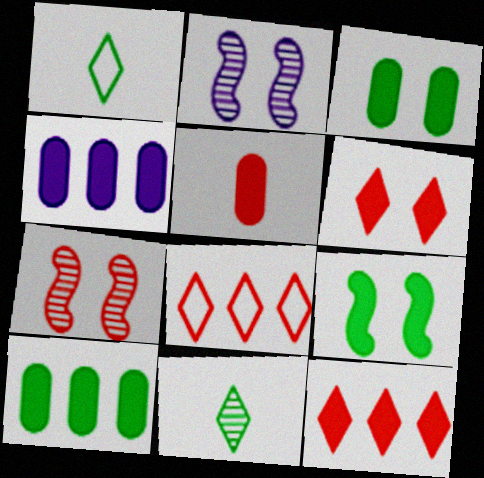[[1, 4, 7], 
[3, 4, 5], 
[5, 7, 8]]